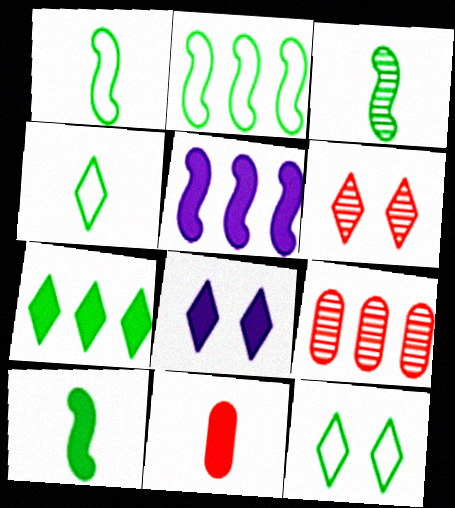[[1, 3, 10], 
[1, 8, 9], 
[6, 8, 12]]